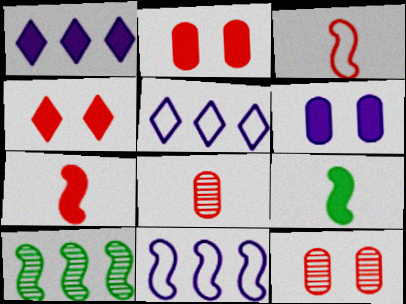[[1, 2, 9], 
[5, 9, 12]]